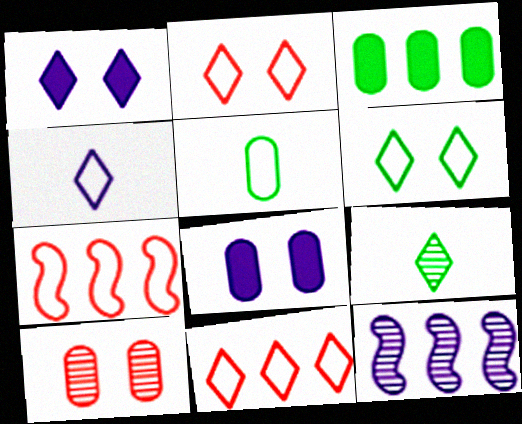[[1, 9, 11], 
[3, 11, 12], 
[4, 6, 11], 
[4, 8, 12], 
[7, 8, 9], 
[9, 10, 12]]